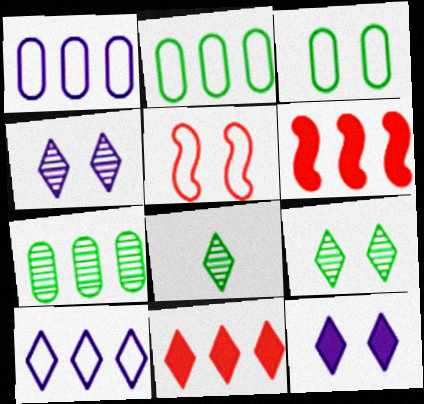[[6, 7, 10]]